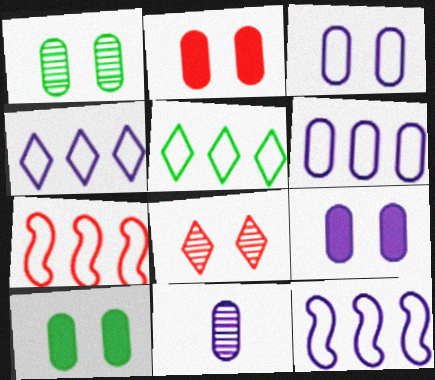[[1, 2, 3], 
[2, 9, 10], 
[4, 6, 12], 
[5, 6, 7], 
[6, 9, 11]]